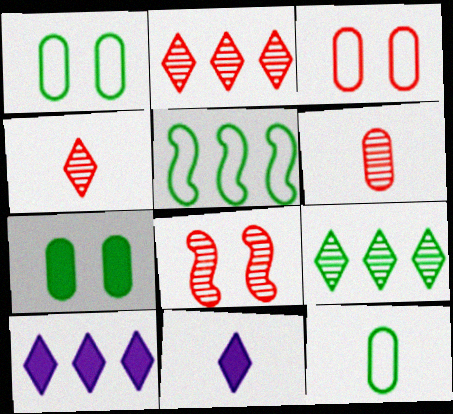[[2, 6, 8], 
[8, 10, 12]]